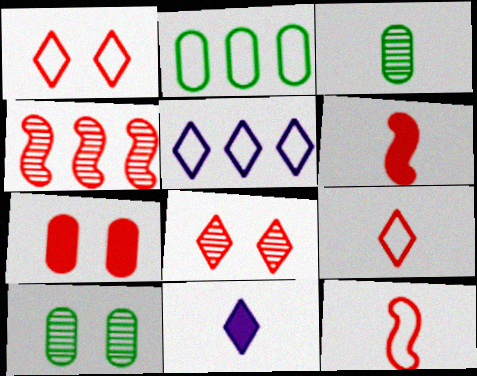[[3, 11, 12], 
[4, 7, 9], 
[5, 6, 10]]